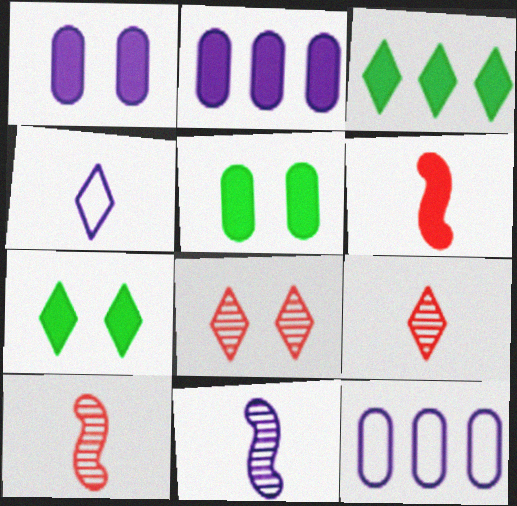[[1, 3, 6], 
[2, 6, 7], 
[3, 4, 8], 
[7, 10, 12]]